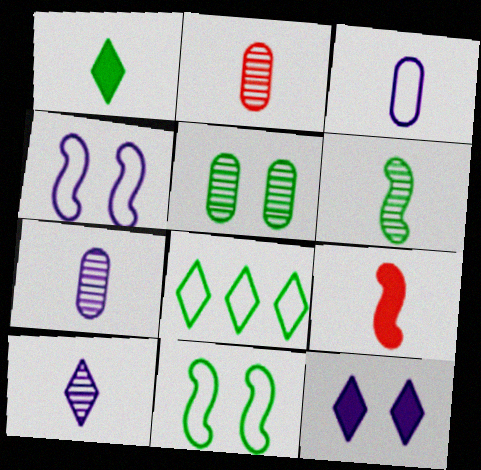[[2, 6, 10]]